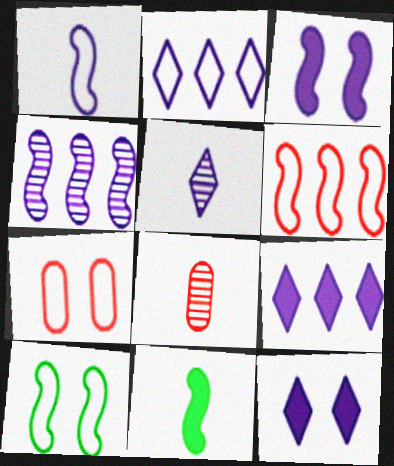[[1, 3, 4], 
[1, 6, 10], 
[2, 5, 12], 
[8, 9, 10]]